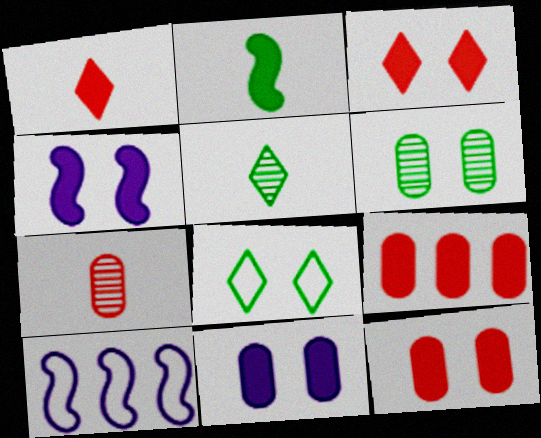[[1, 6, 10], 
[5, 10, 12]]